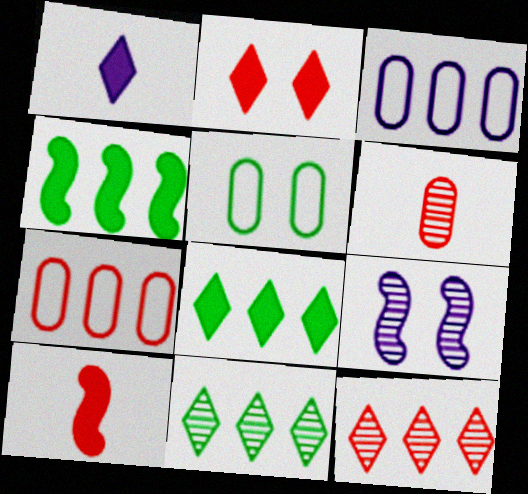[[1, 2, 8], 
[1, 3, 9], 
[2, 5, 9], 
[3, 4, 12], 
[6, 9, 11]]